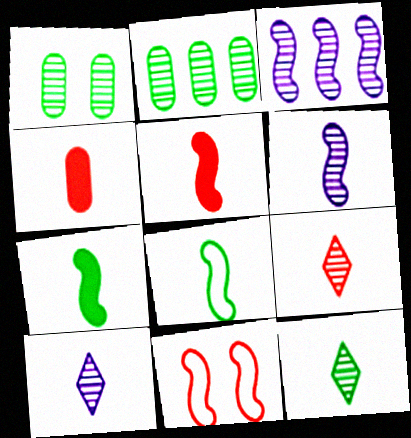[[1, 3, 9], 
[3, 7, 11], 
[4, 8, 10], 
[5, 6, 8], 
[9, 10, 12]]